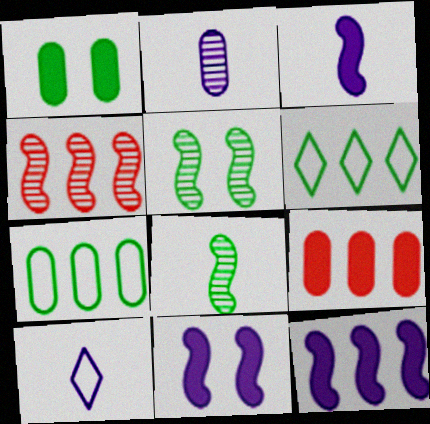[[1, 4, 10], 
[1, 6, 8], 
[2, 3, 10], 
[3, 11, 12], 
[5, 9, 10]]